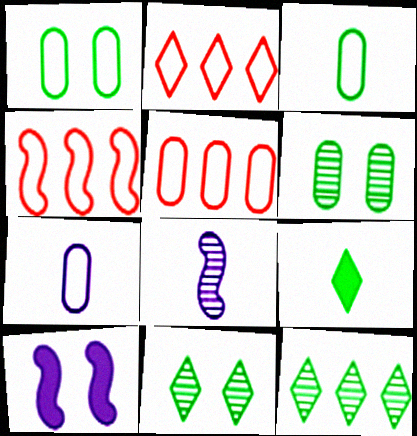[[1, 5, 7], 
[2, 4, 5]]